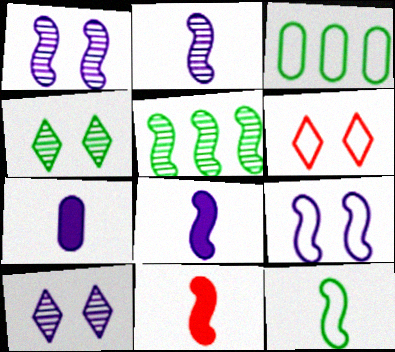[[2, 11, 12], 
[3, 10, 11], 
[5, 6, 7], 
[5, 9, 11]]